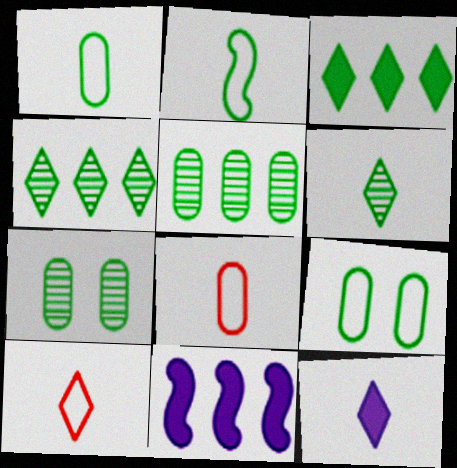[[2, 3, 7], 
[6, 10, 12], 
[7, 10, 11]]